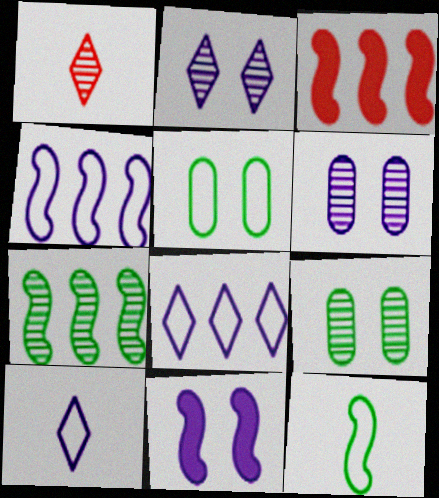[[1, 6, 7], 
[3, 4, 7], 
[3, 9, 10]]